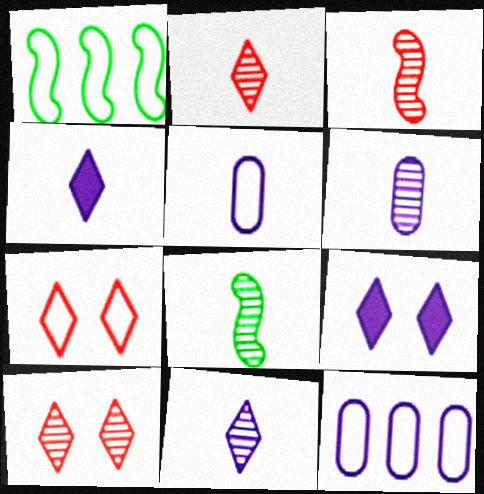[[1, 5, 7], 
[2, 6, 8]]